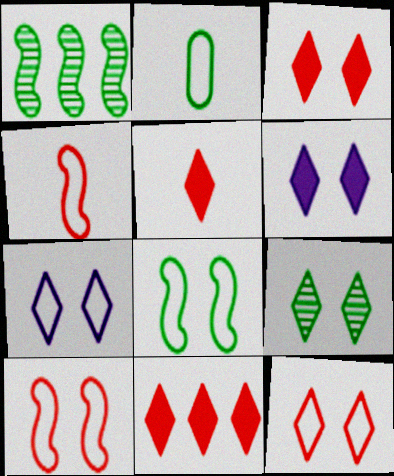[[3, 5, 11], 
[3, 7, 9], 
[6, 9, 12]]